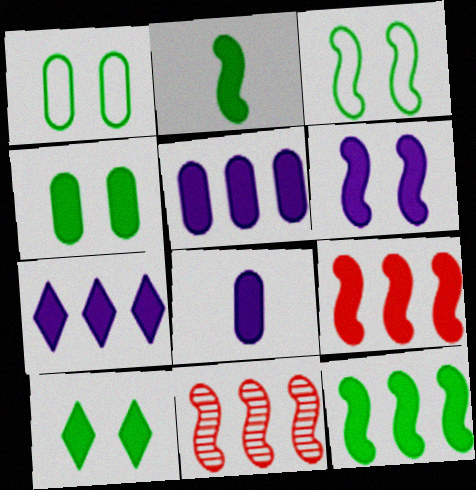[[2, 6, 9], 
[6, 7, 8], 
[8, 9, 10]]